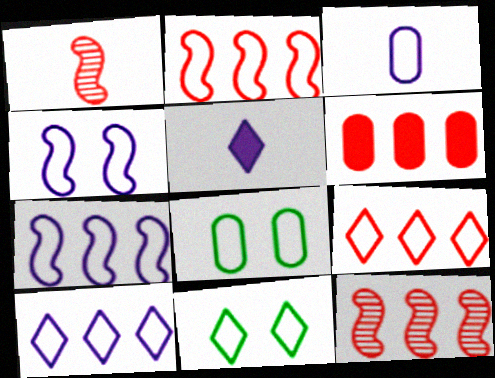[[2, 3, 11], 
[3, 4, 10], 
[5, 8, 12], 
[6, 9, 12]]